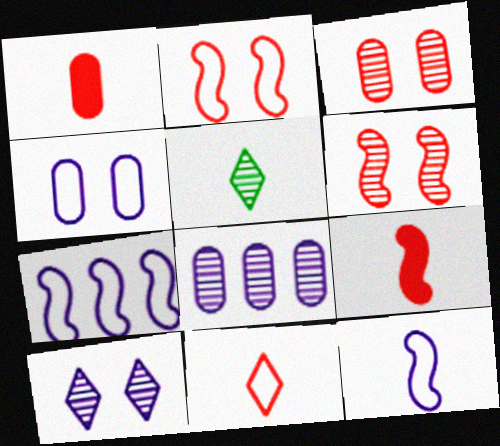[[1, 5, 12], 
[5, 6, 8]]